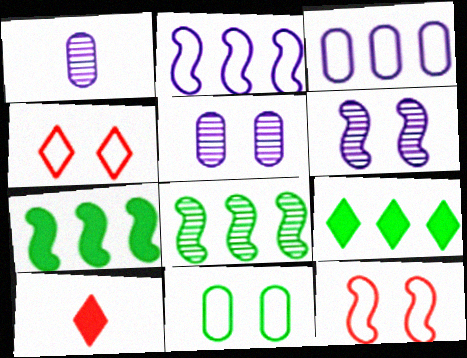[[1, 4, 7], 
[1, 9, 12]]